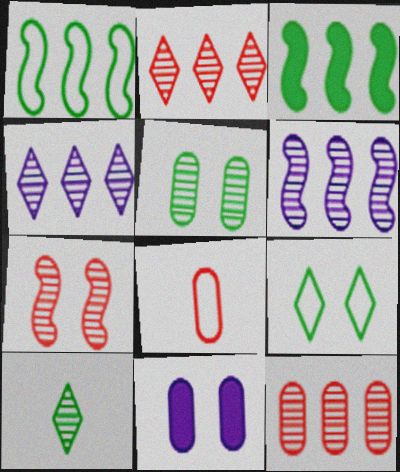[[7, 9, 11]]